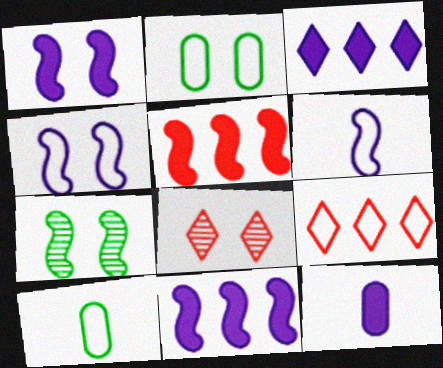[[1, 2, 8], 
[1, 3, 12], 
[2, 6, 9], 
[4, 9, 10], 
[5, 6, 7], 
[7, 9, 12], 
[8, 10, 11]]